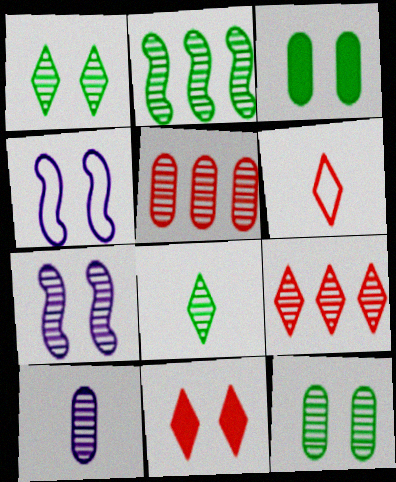[[2, 8, 12], 
[4, 11, 12], 
[5, 7, 8], 
[5, 10, 12], 
[6, 9, 11]]